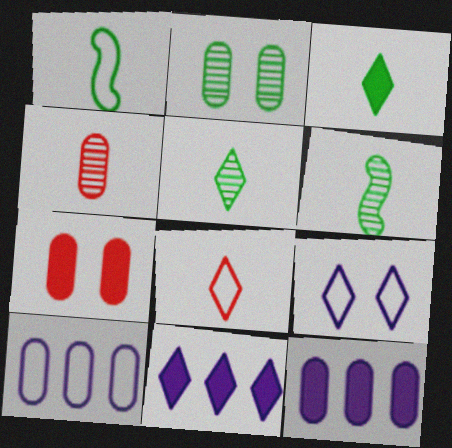[]